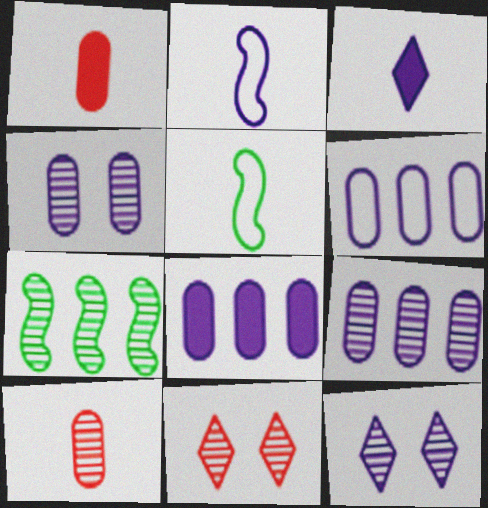[[2, 8, 12], 
[3, 5, 10], 
[5, 8, 11], 
[6, 8, 9], 
[7, 10, 12]]